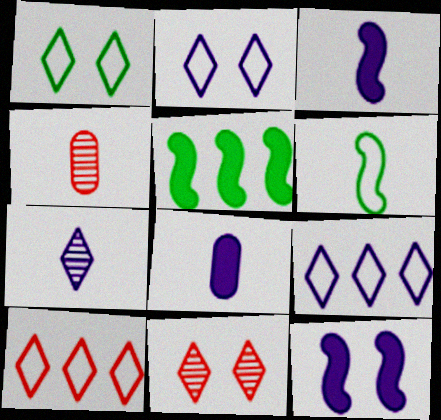[[2, 4, 5]]